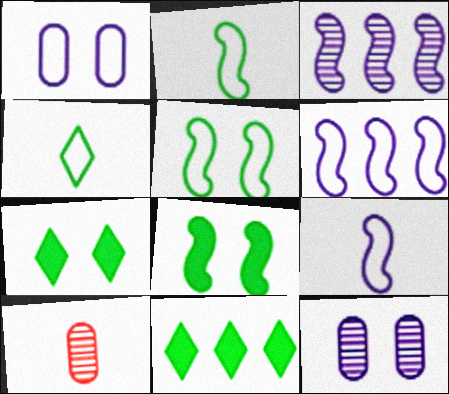[[6, 7, 10]]